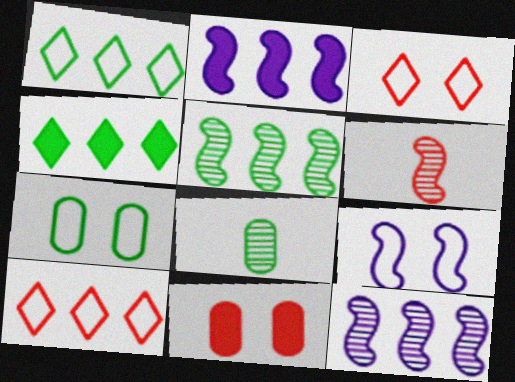[[2, 3, 8], 
[3, 7, 9], 
[6, 10, 11]]